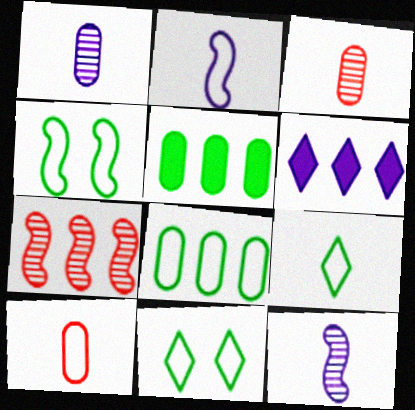[[2, 9, 10], 
[3, 4, 6], 
[4, 8, 9], 
[6, 7, 8]]